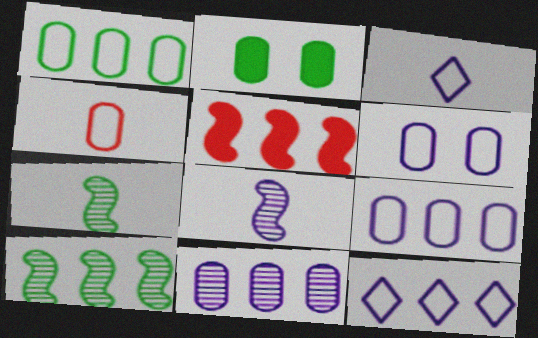[[1, 4, 6], 
[2, 4, 11]]